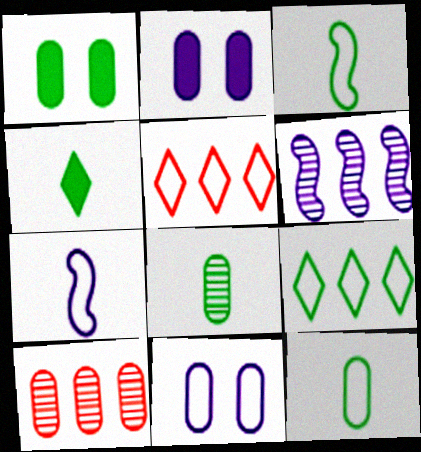[[2, 10, 12], 
[3, 4, 8], 
[3, 5, 11]]